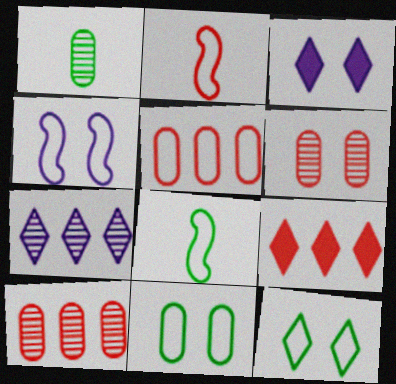[[1, 4, 9], 
[2, 6, 9], 
[3, 8, 10]]